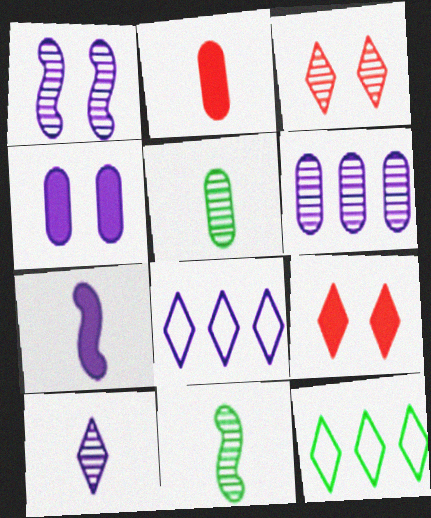[[1, 2, 12], 
[1, 6, 10], 
[3, 6, 11], 
[9, 10, 12]]